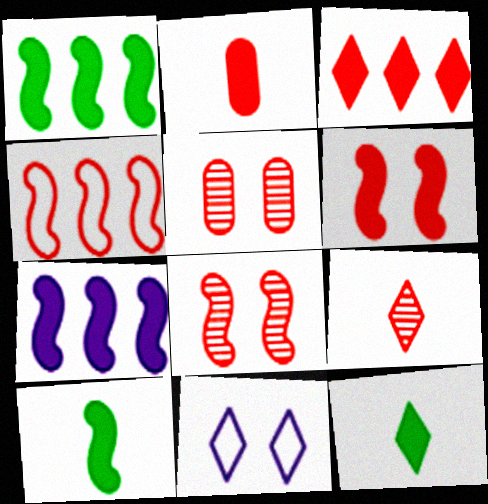[[2, 3, 6], 
[6, 7, 10]]